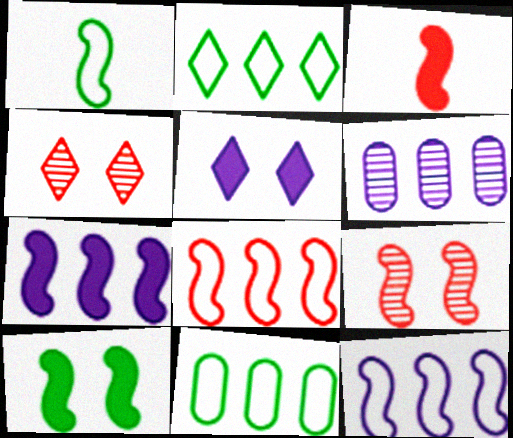[[1, 7, 9], 
[3, 7, 10], 
[3, 8, 9]]